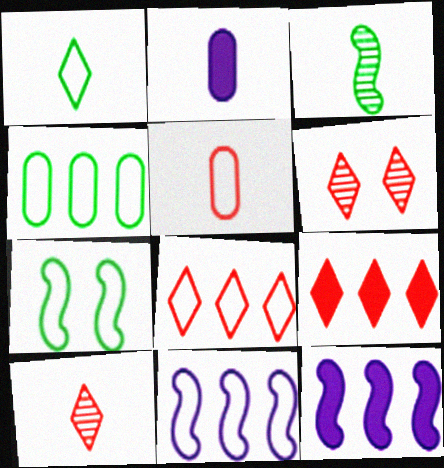[[1, 4, 7], 
[4, 8, 11]]